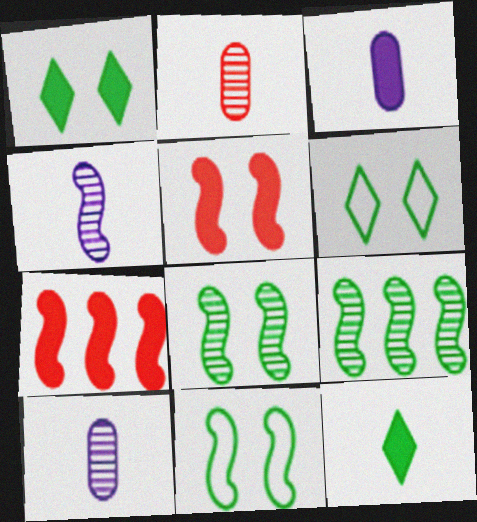[[1, 3, 7], 
[4, 7, 11], 
[6, 7, 10]]